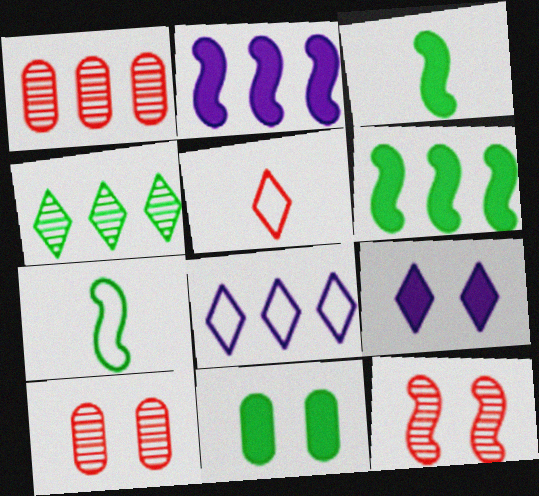[[1, 6, 8], 
[1, 7, 9], 
[2, 7, 12], 
[3, 8, 10], 
[4, 5, 9], 
[4, 7, 11]]